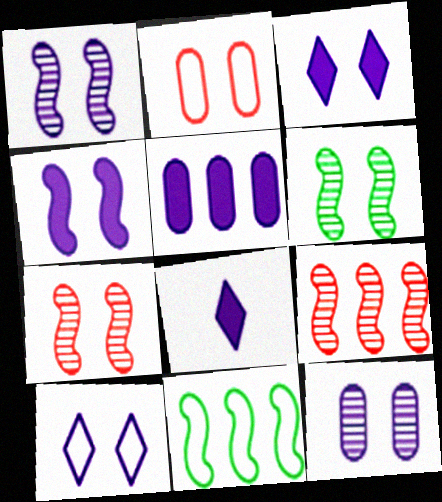[[1, 6, 7], 
[2, 3, 6], 
[4, 5, 8], 
[4, 10, 12]]